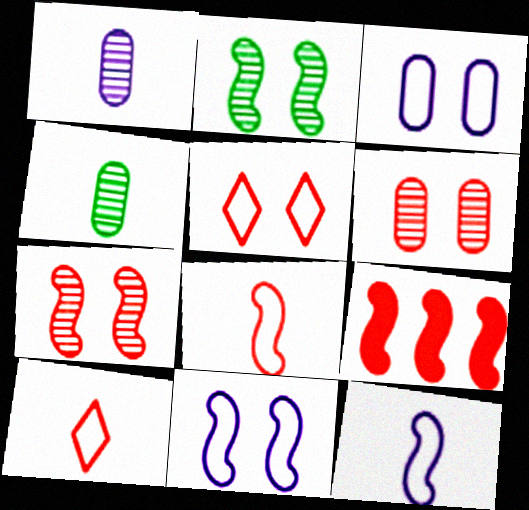[[2, 9, 12], 
[6, 9, 10], 
[7, 8, 9]]